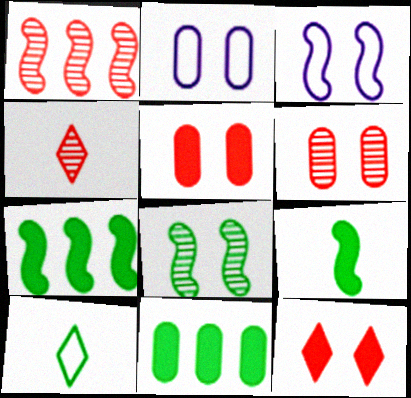[[1, 3, 9], 
[1, 4, 6], 
[2, 4, 7], 
[2, 8, 12], 
[3, 4, 11], 
[8, 10, 11]]